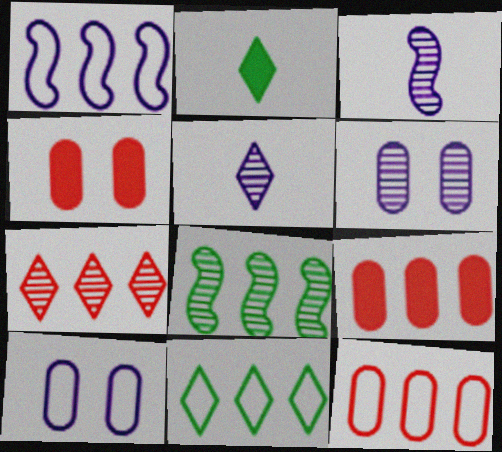[[1, 11, 12], 
[3, 4, 11]]